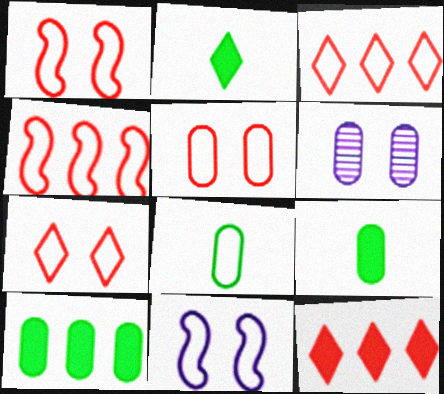[[1, 5, 7], 
[2, 4, 6], 
[3, 8, 11]]